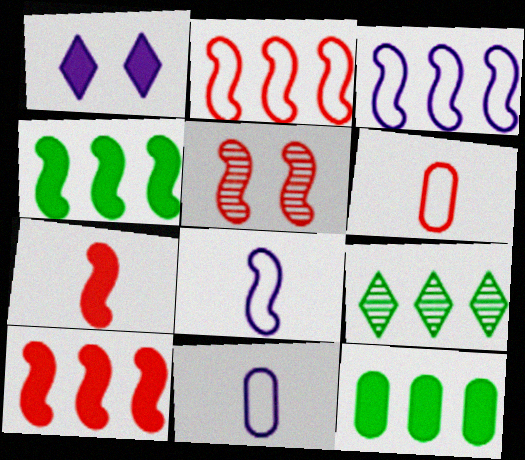[[1, 7, 12], 
[2, 5, 7], 
[4, 5, 8]]